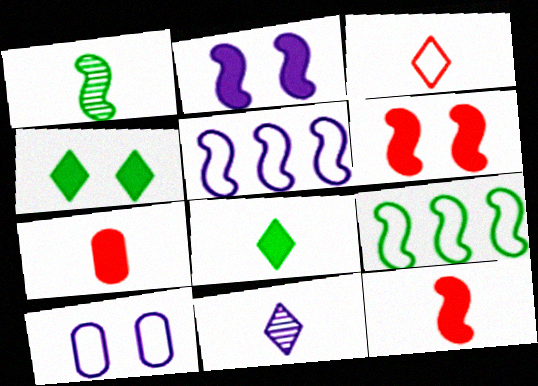[[1, 5, 6], 
[3, 8, 11], 
[3, 9, 10]]